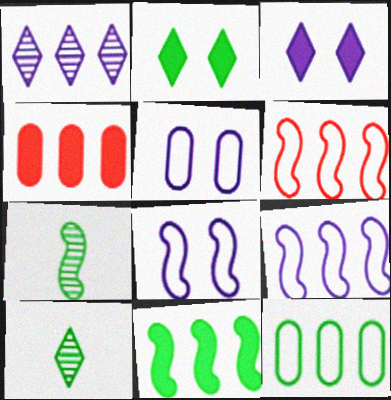[[2, 7, 12], 
[4, 8, 10]]